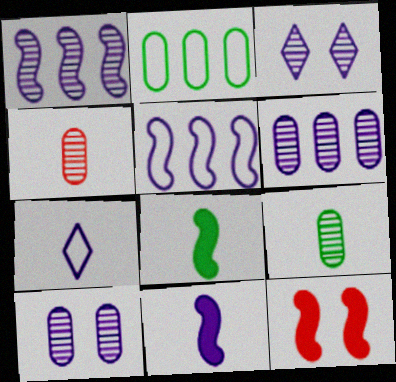[[4, 7, 8]]